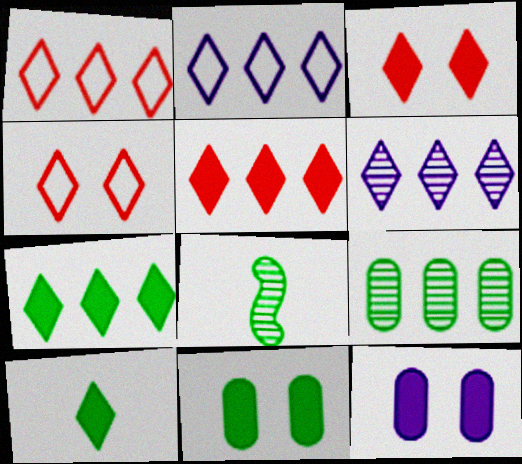[[1, 6, 7], 
[1, 8, 12], 
[4, 6, 10]]